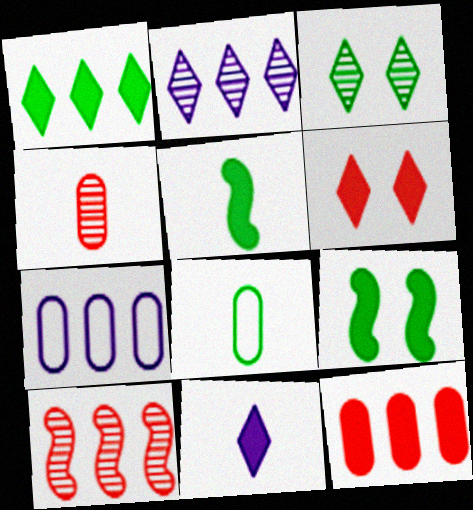[[1, 6, 11], 
[1, 7, 10], 
[9, 11, 12]]